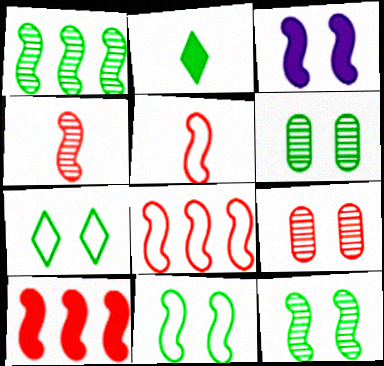[[1, 3, 5], 
[3, 7, 9]]